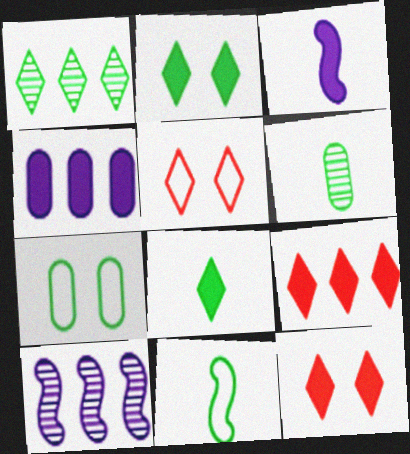[[6, 8, 11]]